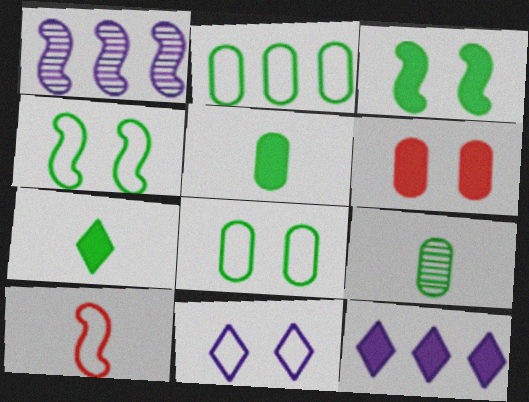[[1, 3, 10], 
[2, 10, 11]]